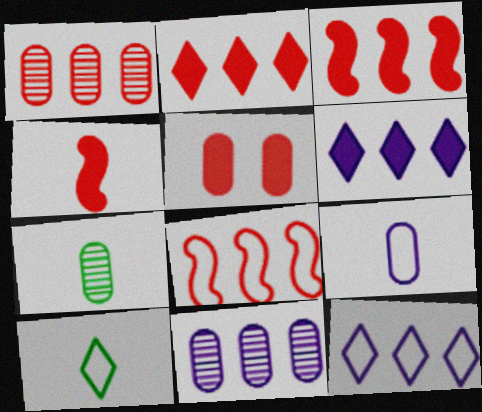[[1, 2, 8], 
[2, 4, 5]]